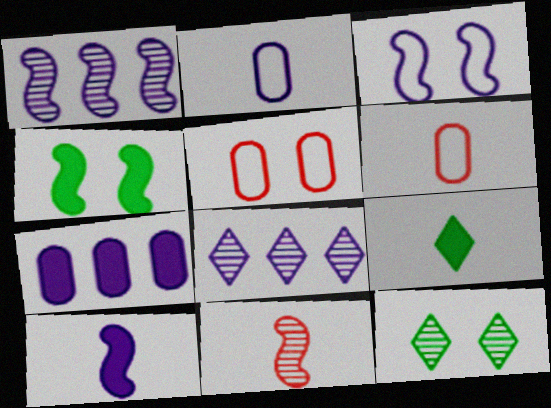[[1, 3, 10], 
[1, 5, 9], 
[2, 9, 11], 
[4, 6, 8]]